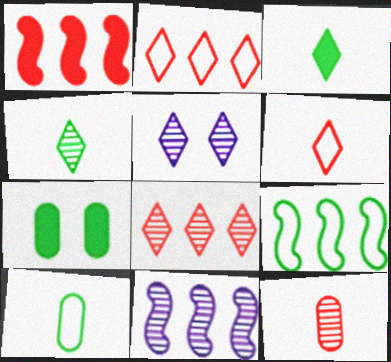[[1, 5, 10], 
[1, 9, 11], 
[2, 3, 5], 
[4, 5, 8], 
[4, 7, 9], 
[6, 7, 11]]